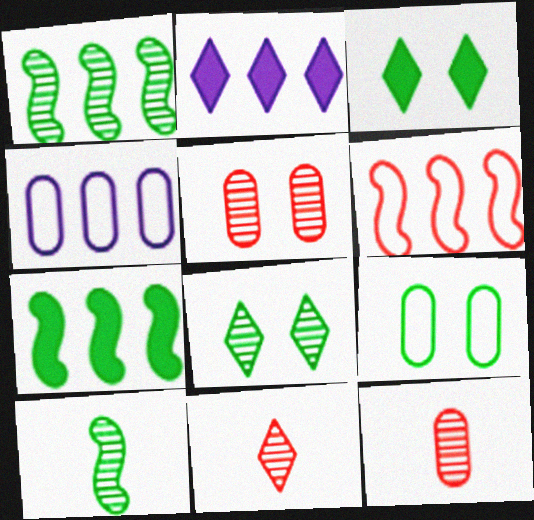[]